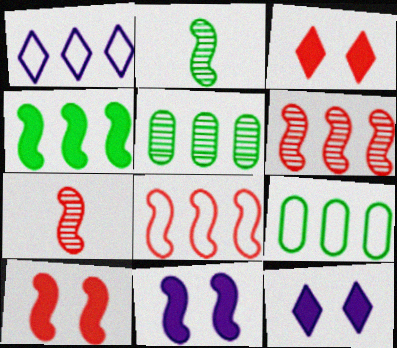[[1, 8, 9], 
[2, 8, 11], 
[7, 8, 10], 
[7, 9, 12]]